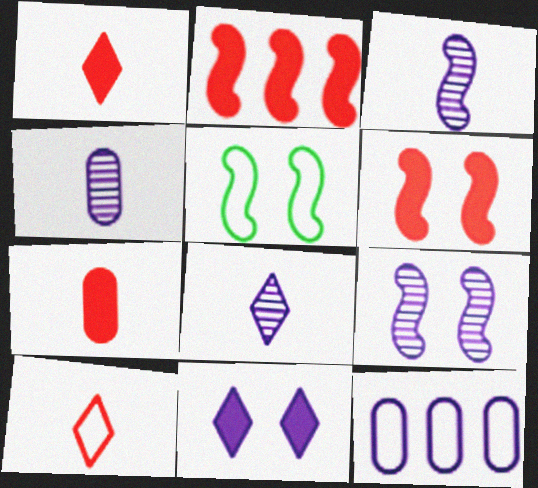[[2, 3, 5], 
[3, 4, 8], 
[3, 11, 12], 
[5, 6, 9], 
[5, 10, 12]]